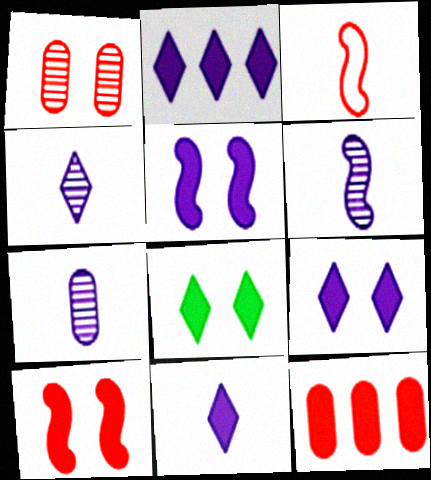[[2, 9, 11], 
[4, 6, 7]]